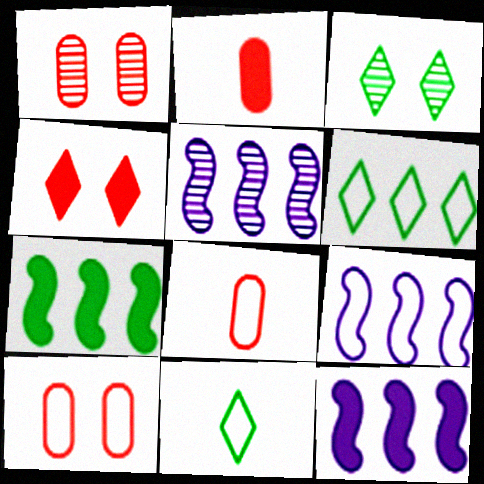[[1, 11, 12], 
[2, 3, 9], 
[3, 8, 12], 
[5, 9, 12], 
[9, 10, 11]]